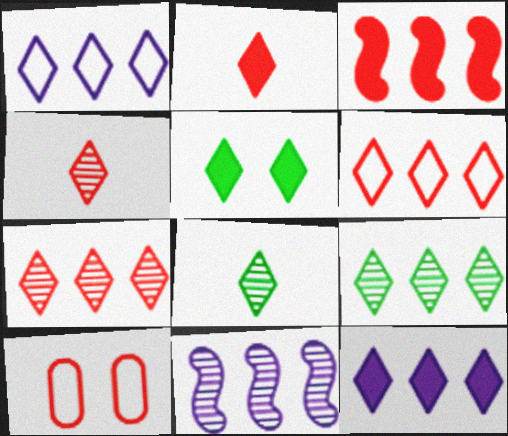[[1, 4, 5], 
[2, 5, 12], 
[3, 4, 10], 
[6, 9, 12]]